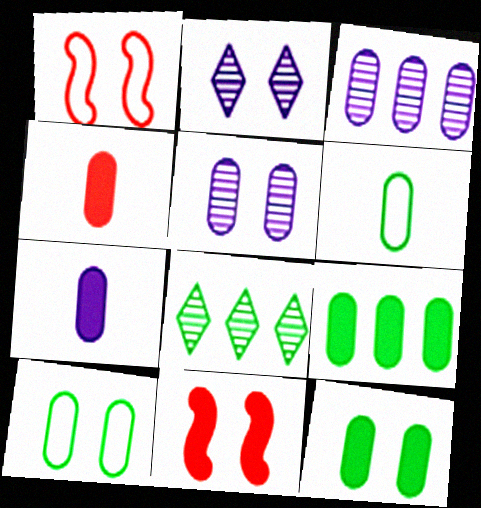[[1, 2, 12], 
[1, 7, 8], 
[2, 10, 11], 
[3, 4, 10]]